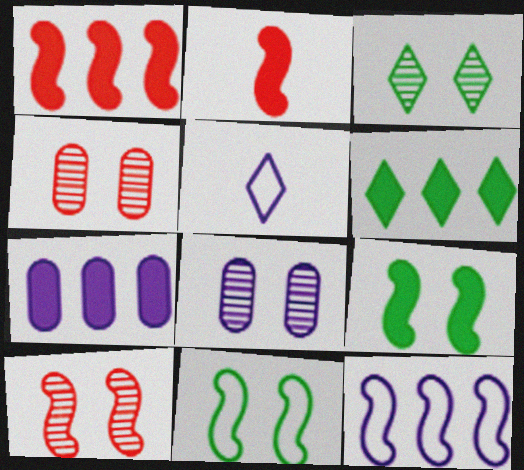[[1, 6, 7], 
[3, 8, 10]]